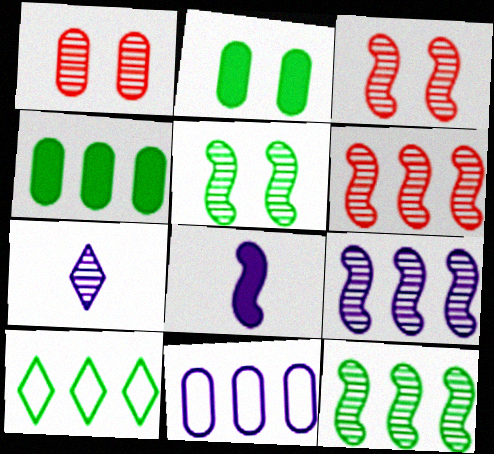[[1, 7, 12], 
[1, 8, 10], 
[4, 10, 12], 
[6, 9, 12]]